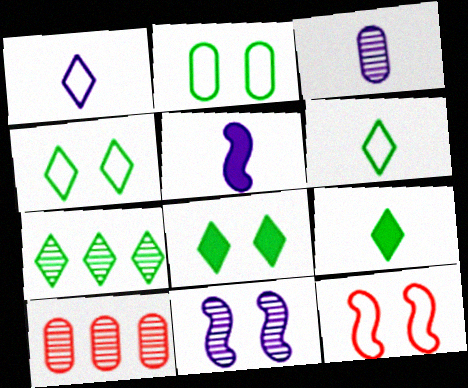[[1, 3, 5], 
[4, 5, 10], 
[4, 7, 9], 
[6, 7, 8]]